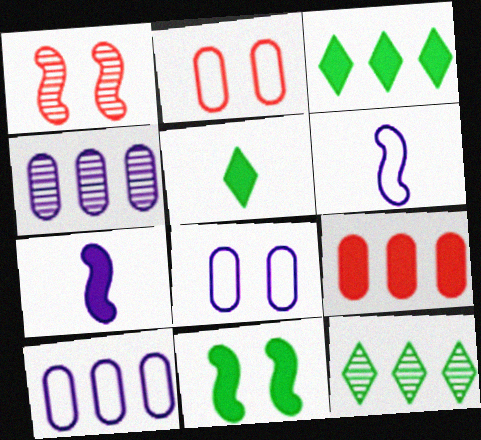[[1, 5, 10], 
[2, 7, 12]]